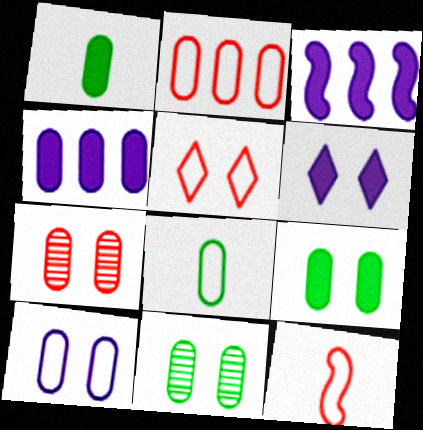[[2, 5, 12], 
[2, 8, 10], 
[4, 7, 8], 
[7, 9, 10]]